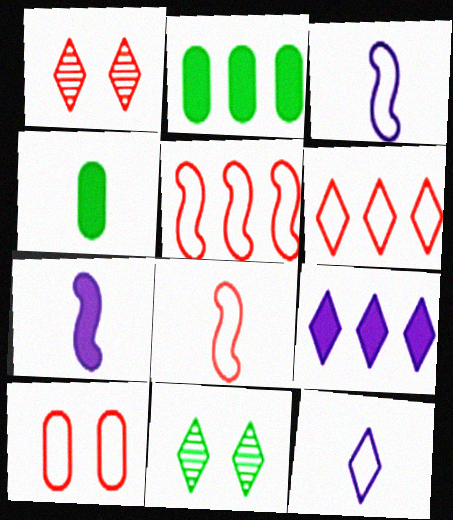[[1, 2, 3], 
[6, 8, 10]]